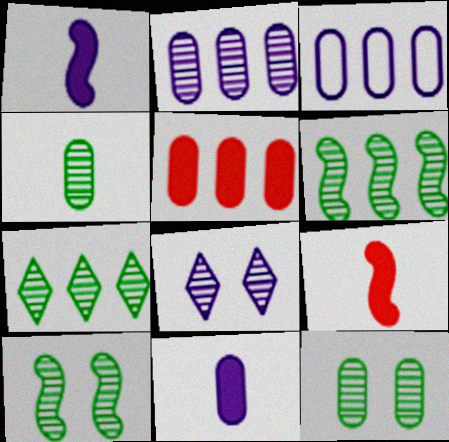[[1, 3, 8], 
[4, 7, 10]]